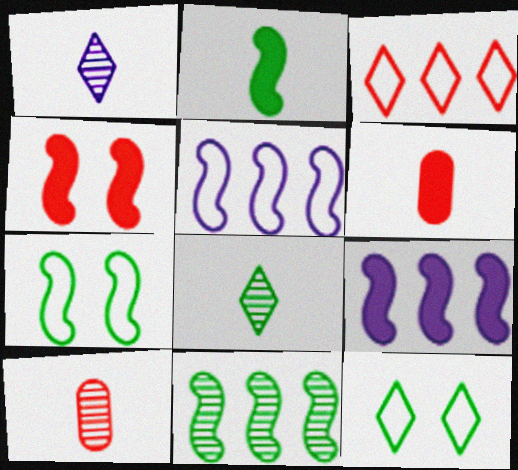[[2, 4, 9], 
[2, 7, 11], 
[3, 4, 10], 
[9, 10, 12]]